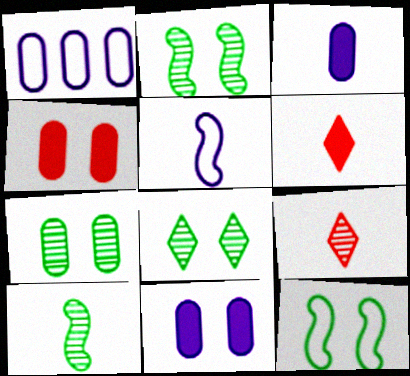[[1, 2, 6], 
[2, 7, 8]]